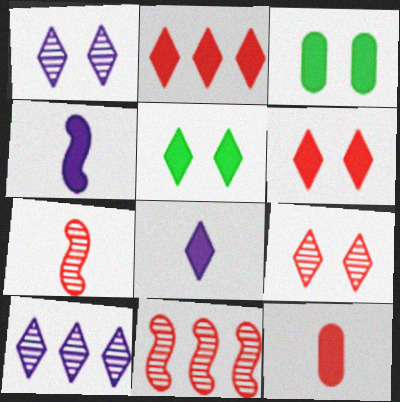[[2, 3, 4], 
[2, 5, 8]]